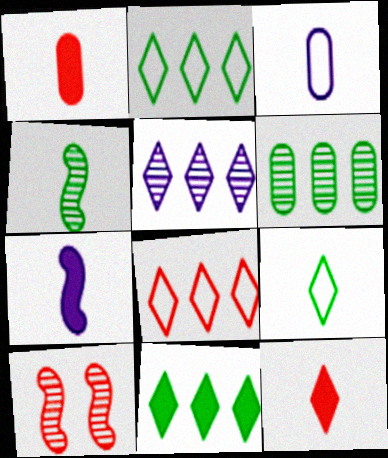[[1, 8, 10], 
[3, 4, 12], 
[3, 10, 11], 
[5, 8, 11]]